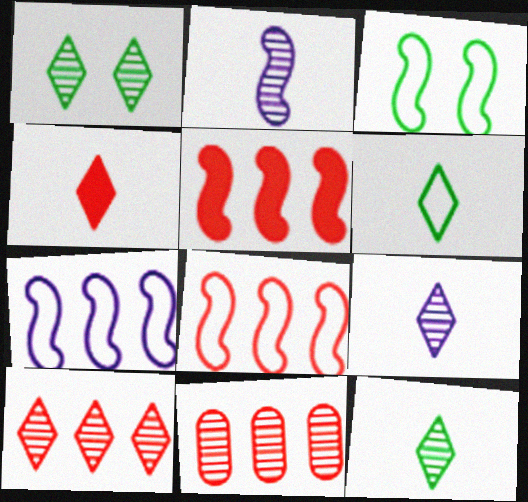[[1, 2, 11], 
[1, 9, 10], 
[2, 3, 5], 
[4, 6, 9]]